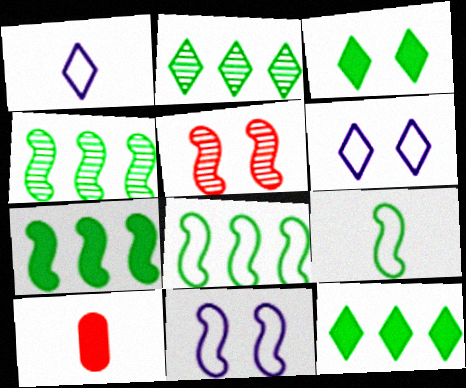[[2, 10, 11], 
[4, 6, 10], 
[4, 7, 8]]